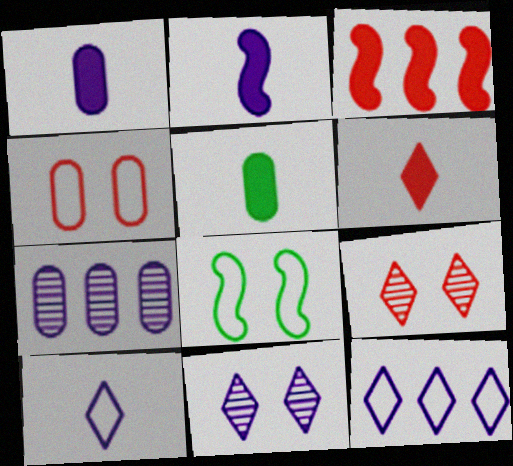[[2, 5, 6], 
[4, 5, 7], 
[6, 7, 8]]